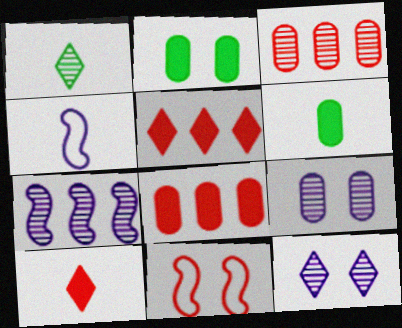[[2, 11, 12], 
[3, 10, 11]]